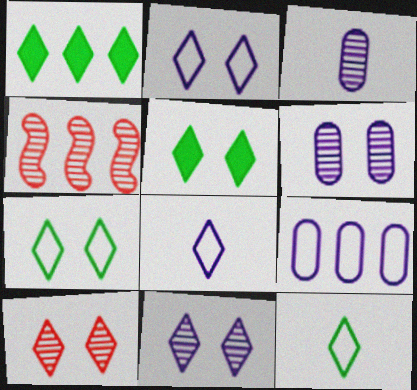[[1, 4, 9], 
[1, 8, 10], 
[2, 5, 10]]